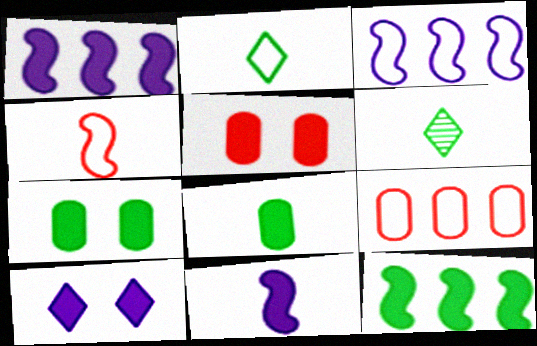[[3, 5, 6]]